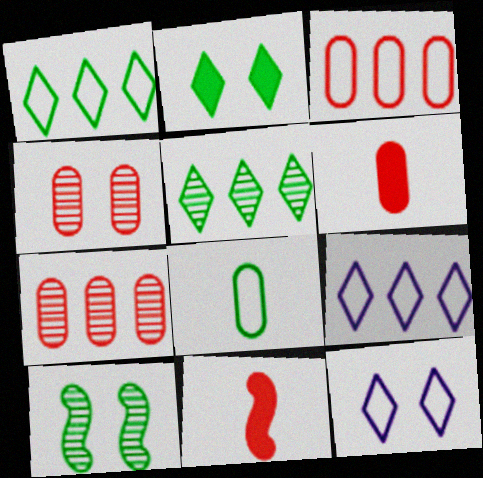[[3, 4, 6], 
[6, 9, 10]]